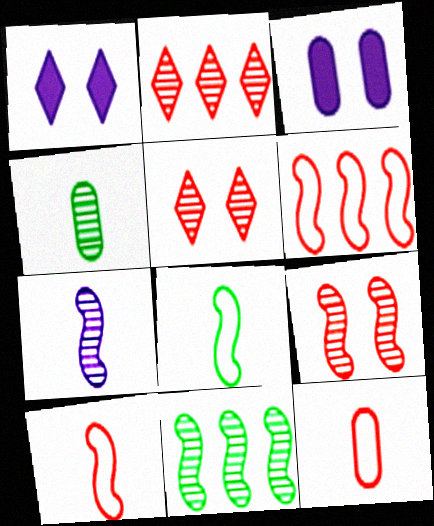[[1, 4, 6], 
[1, 11, 12], 
[2, 3, 8], 
[7, 9, 11]]